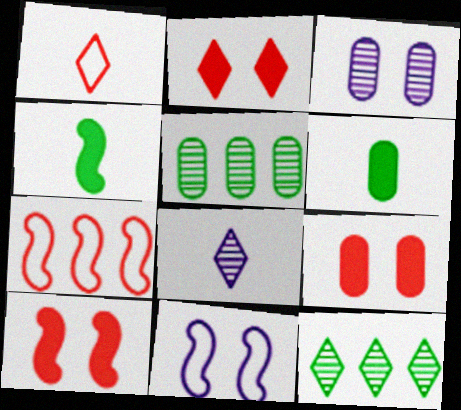[[2, 9, 10]]